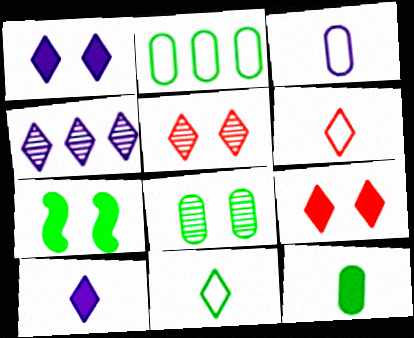[[2, 8, 12], 
[4, 9, 11]]